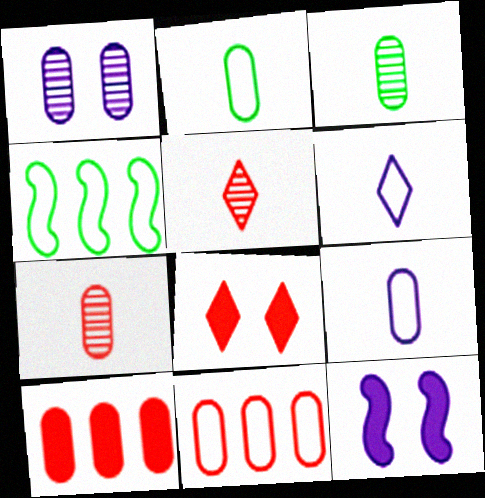[[1, 2, 10]]